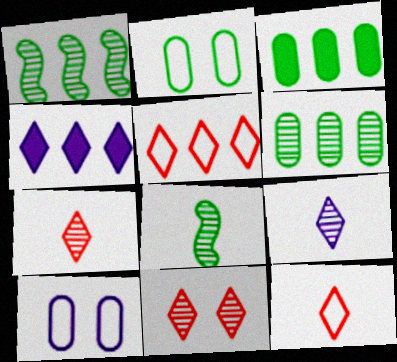[]